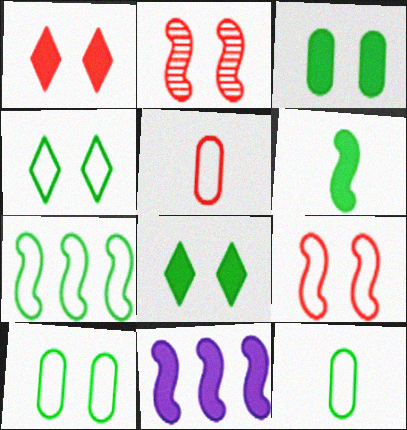[[4, 7, 12]]